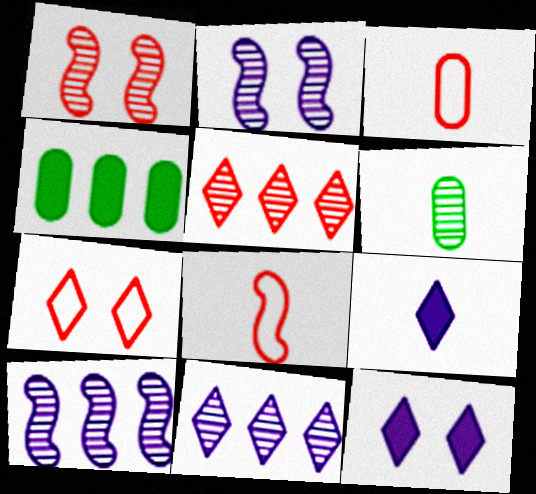[[1, 6, 11], 
[2, 5, 6], 
[6, 8, 9]]